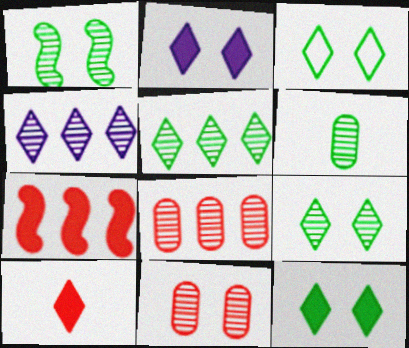[[1, 5, 6], 
[3, 4, 10], 
[3, 9, 12]]